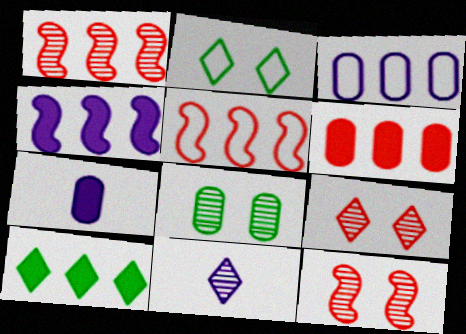[[1, 2, 7], 
[1, 3, 10], 
[1, 8, 11], 
[4, 6, 10]]